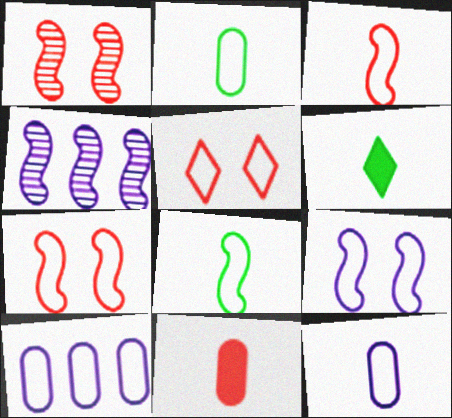[[1, 6, 10], 
[5, 8, 10]]